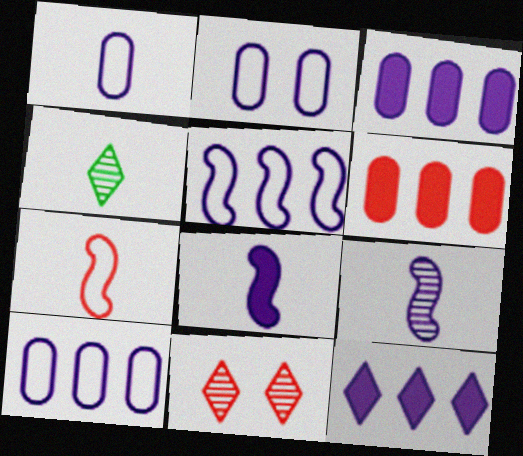[[1, 2, 10], 
[2, 9, 12], 
[6, 7, 11]]